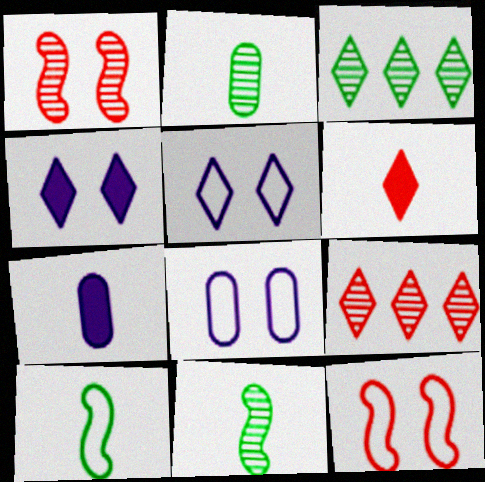[[3, 5, 6], 
[3, 7, 12]]